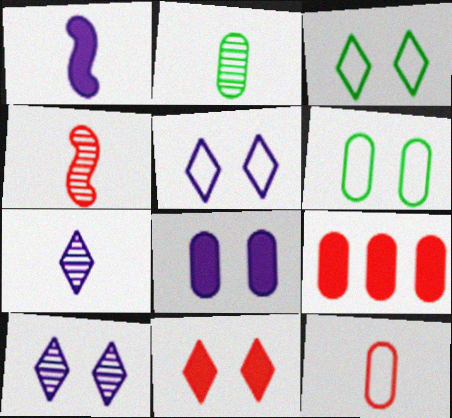[[2, 4, 7], 
[3, 10, 11]]